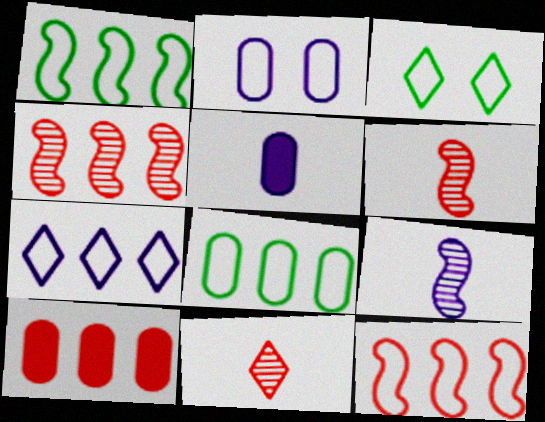[[3, 4, 5], 
[3, 9, 10], 
[7, 8, 12]]